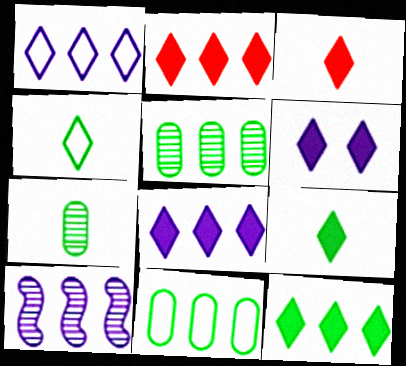[[2, 6, 9], 
[2, 8, 12], 
[2, 10, 11], 
[3, 6, 12]]